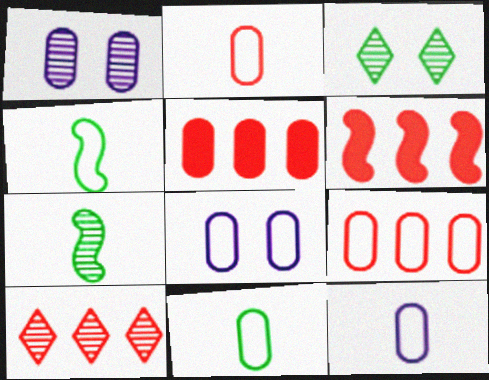[[1, 5, 11], 
[1, 7, 10], 
[2, 11, 12], 
[3, 6, 12], 
[6, 9, 10], 
[8, 9, 11]]